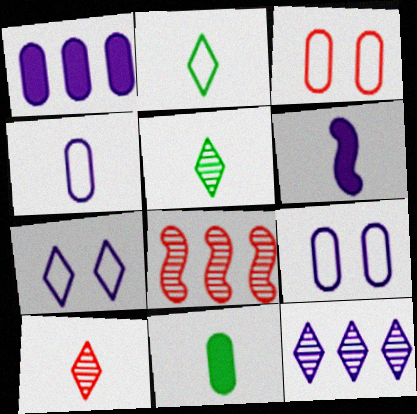[[6, 9, 12], 
[7, 8, 11]]